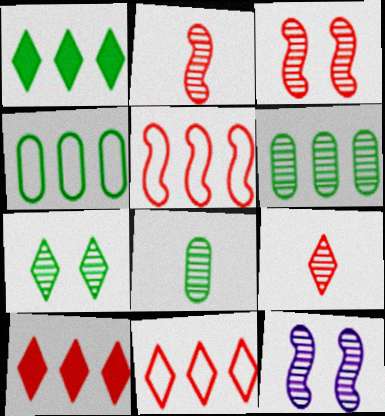[[6, 9, 12]]